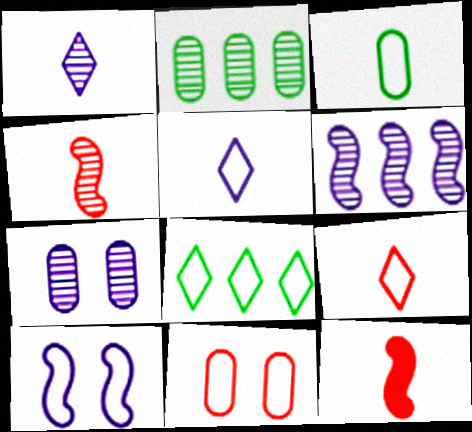[[1, 3, 12], 
[1, 6, 7], 
[7, 8, 12]]